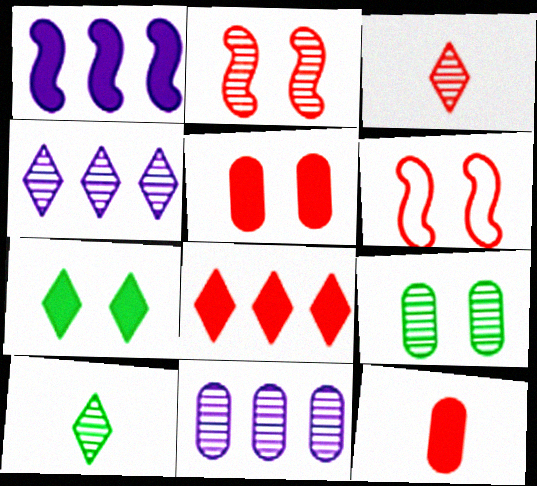[[1, 7, 12], 
[2, 10, 11]]